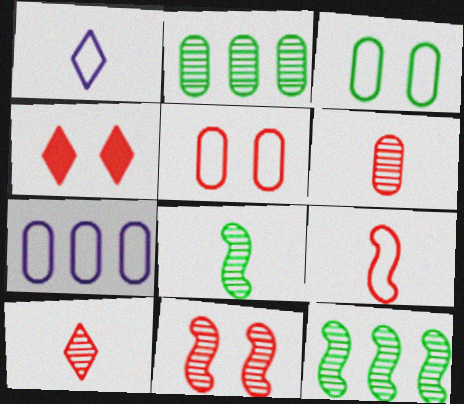[[4, 5, 11], 
[4, 7, 8]]